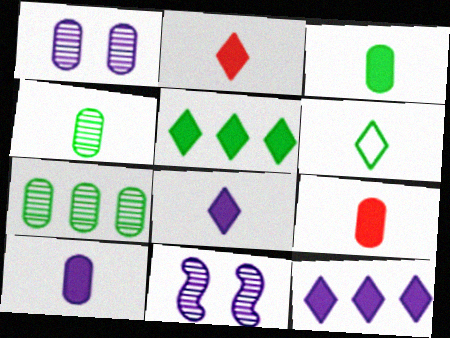[[3, 9, 10]]